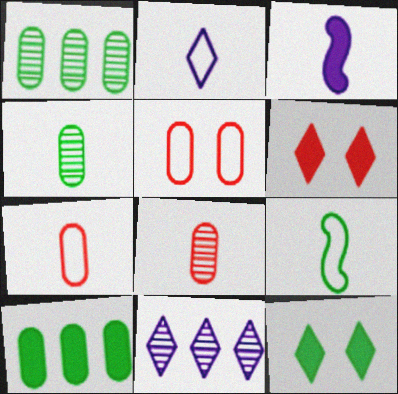[[1, 9, 12], 
[2, 7, 9], 
[3, 6, 10]]